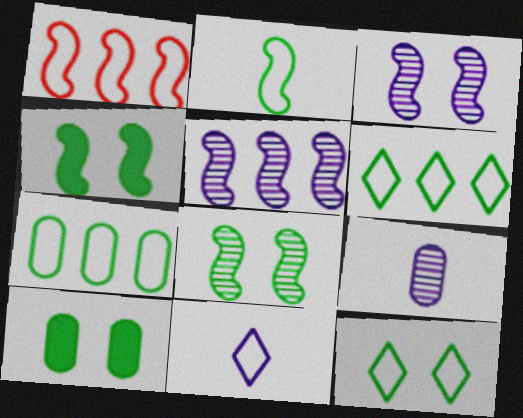[[2, 7, 12], 
[8, 10, 12]]